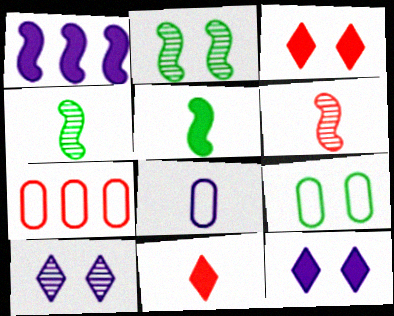[[1, 8, 10], 
[3, 6, 7], 
[4, 7, 12], 
[4, 8, 11], 
[5, 7, 10], 
[7, 8, 9]]